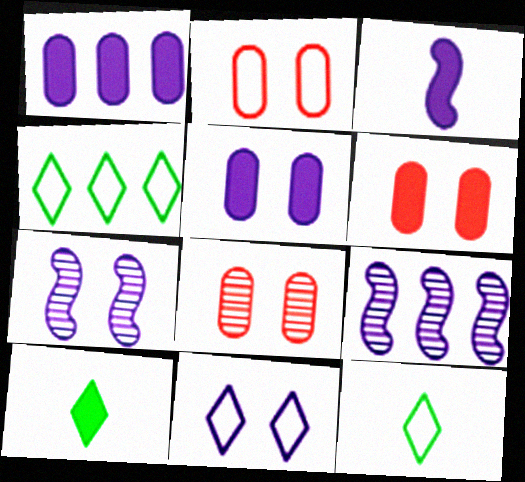[[2, 6, 8], 
[2, 9, 10], 
[3, 4, 8], 
[5, 7, 11], 
[6, 9, 12]]